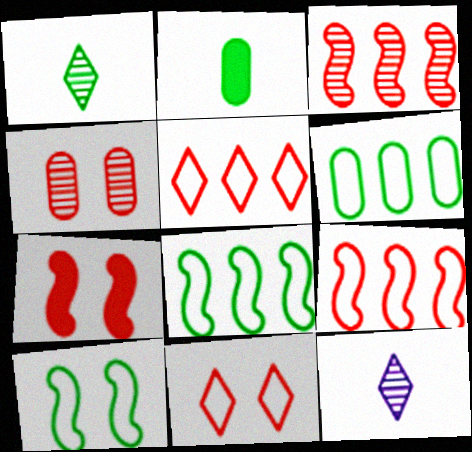[[4, 7, 11], 
[6, 7, 12]]